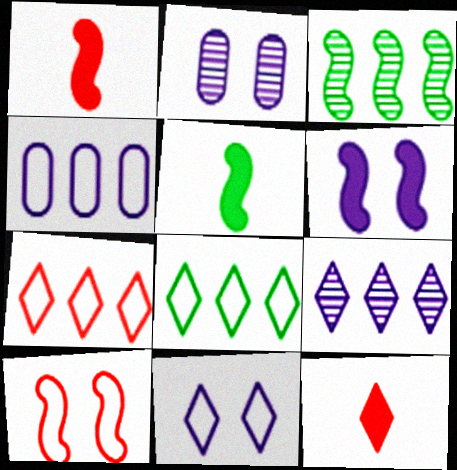[[1, 2, 8], 
[2, 5, 7], 
[2, 6, 11]]